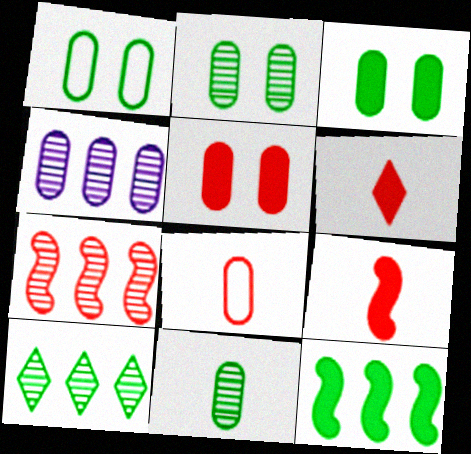[[1, 2, 3], 
[3, 4, 8], 
[4, 7, 10]]